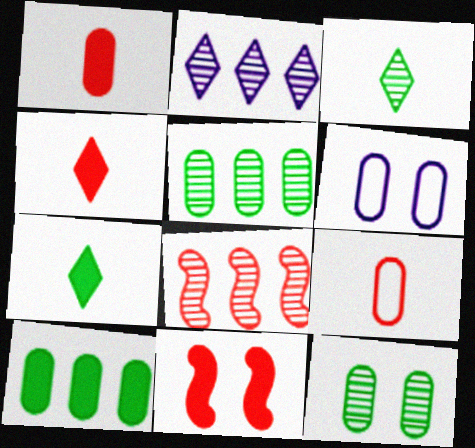[[1, 5, 6], 
[2, 5, 8], 
[6, 7, 8]]